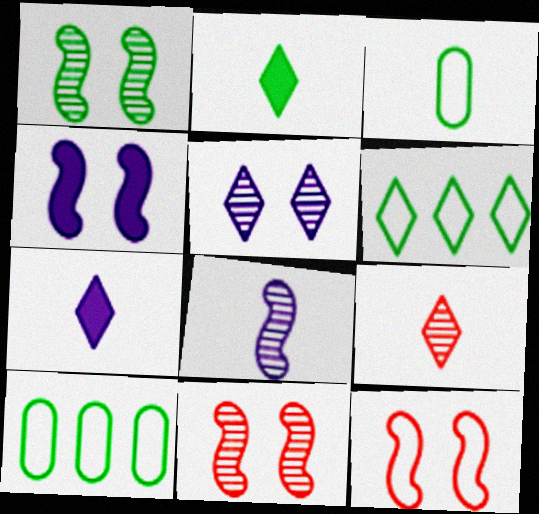[[1, 2, 10], 
[1, 4, 12], 
[4, 9, 10], 
[7, 10, 11]]